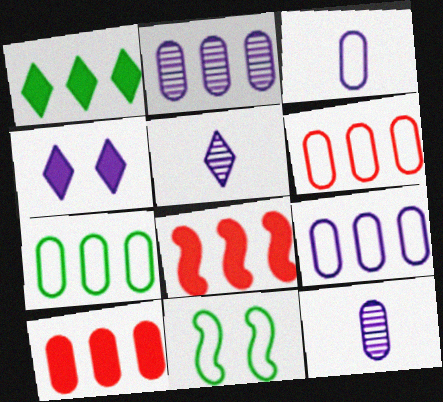[[2, 7, 10], 
[5, 10, 11], 
[6, 7, 9]]